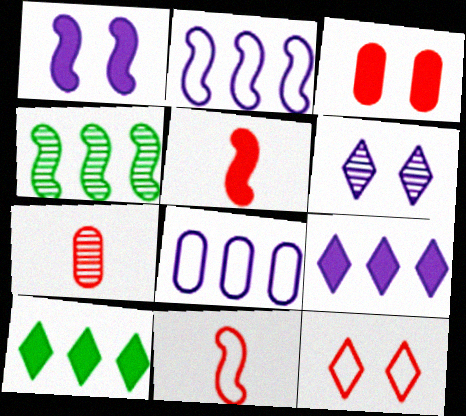[[1, 4, 11], 
[4, 6, 7]]